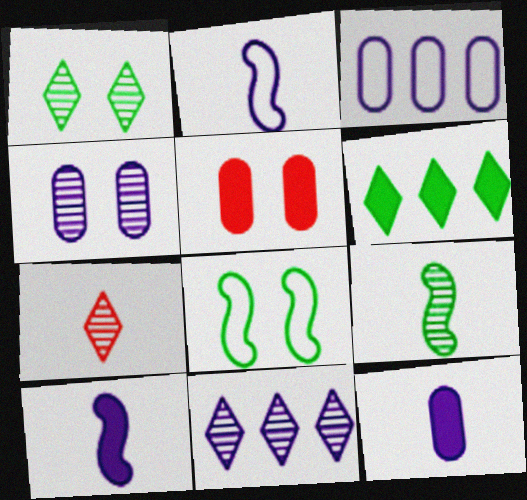[[1, 7, 11], 
[3, 4, 12], 
[5, 6, 10]]